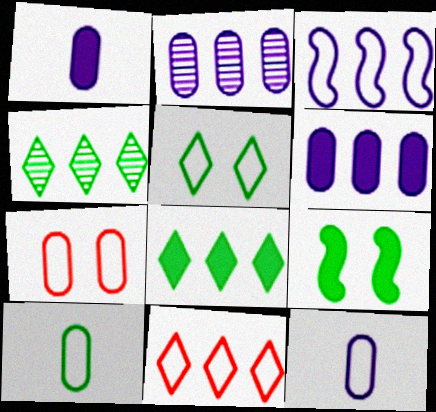[[4, 9, 10]]